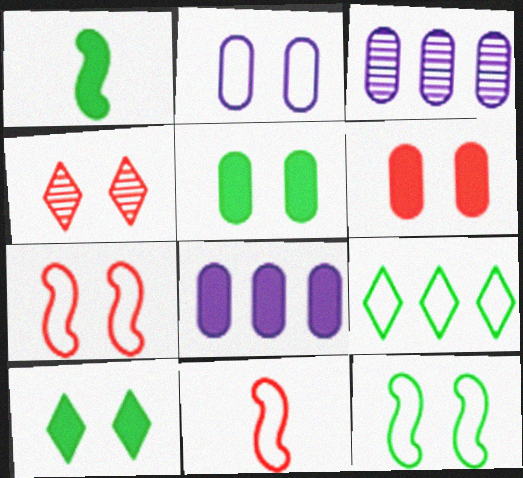[[2, 9, 11], 
[3, 10, 11], 
[4, 6, 7]]